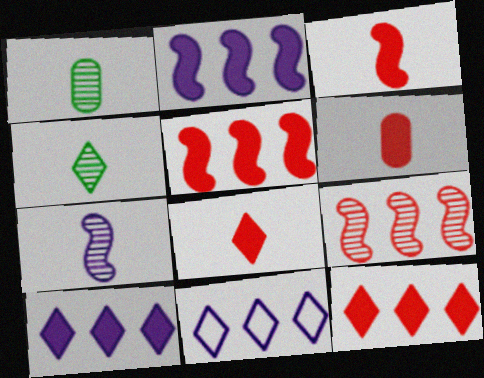[[3, 6, 8]]